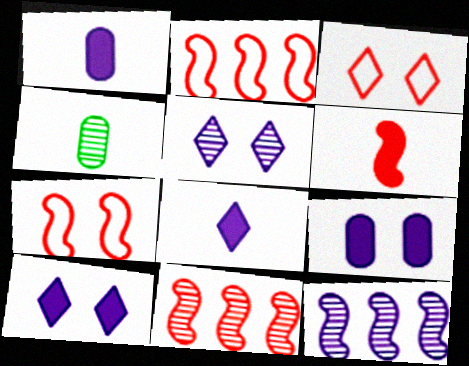[[2, 4, 10], 
[4, 5, 11], 
[6, 7, 11]]